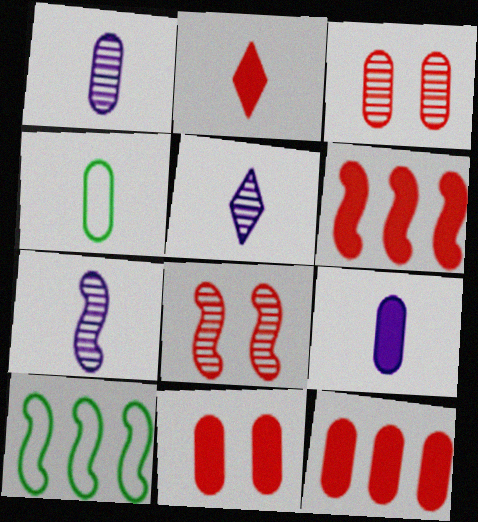[[1, 5, 7], 
[2, 4, 7], 
[2, 6, 11], 
[5, 10, 11]]